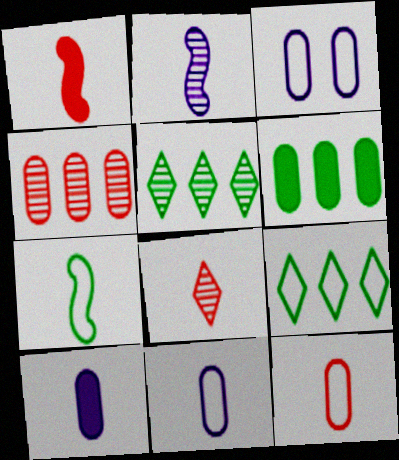[[1, 2, 7], 
[1, 3, 5], 
[1, 8, 12], 
[7, 8, 10]]